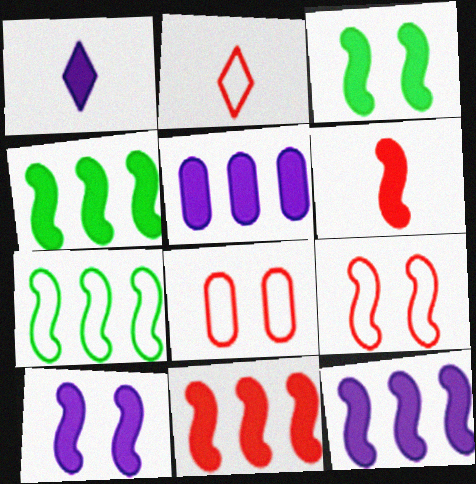[[1, 5, 10], 
[3, 6, 12], 
[4, 6, 10], 
[4, 11, 12]]